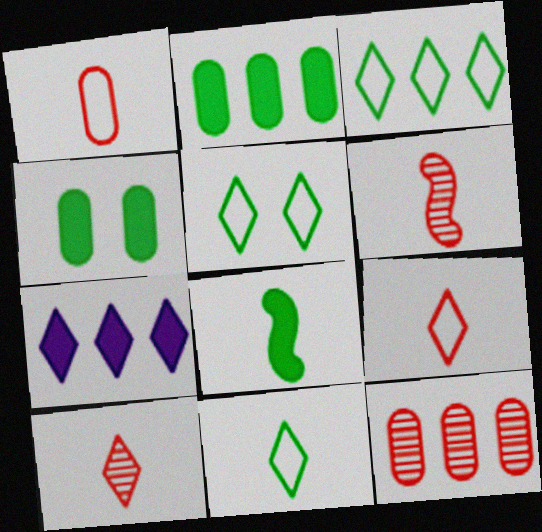[[3, 5, 11], 
[5, 7, 10]]